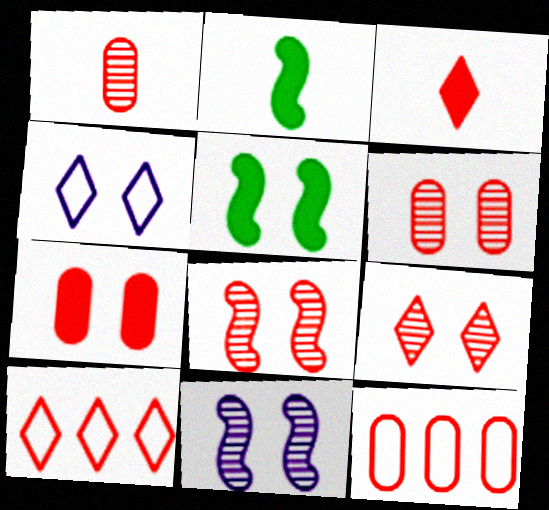[[1, 7, 12], 
[3, 8, 12], 
[3, 9, 10], 
[4, 5, 6], 
[6, 8, 9]]